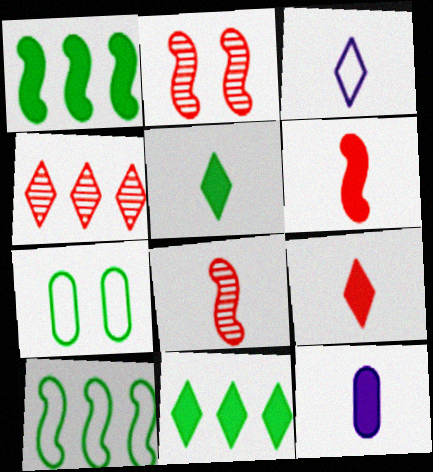[[5, 6, 12]]